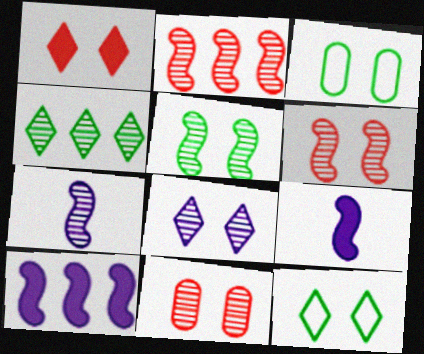[[1, 8, 12], 
[2, 5, 7], 
[4, 7, 11], 
[5, 8, 11]]